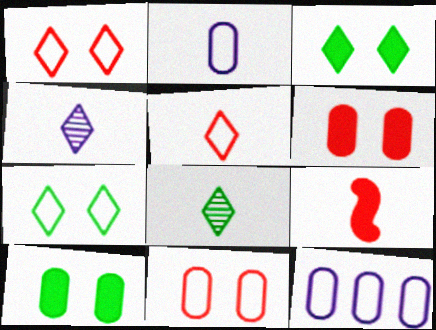[[2, 8, 9]]